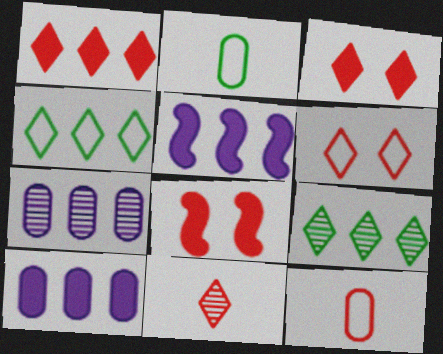[[1, 6, 11]]